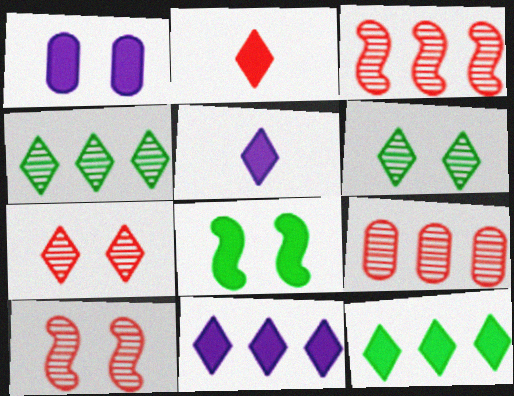[]